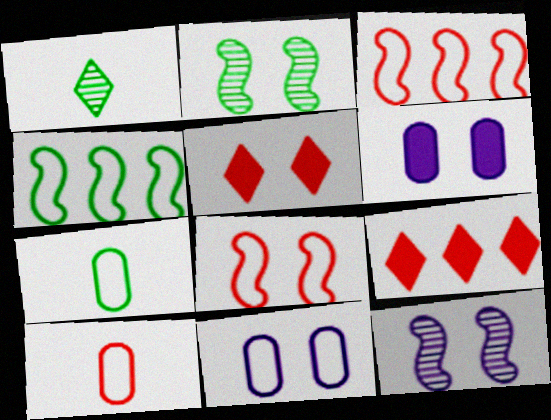[[1, 3, 6], 
[2, 5, 11], 
[7, 9, 12]]